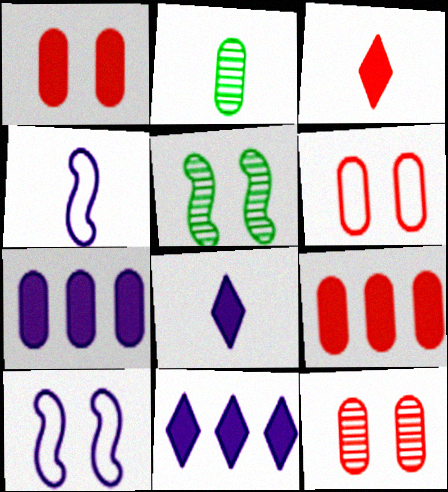[[1, 6, 12], 
[2, 3, 4], 
[2, 6, 7]]